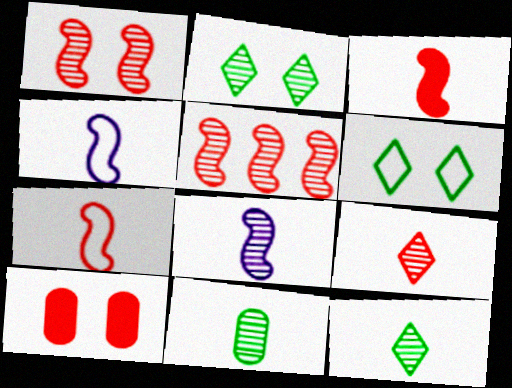[[8, 9, 11]]